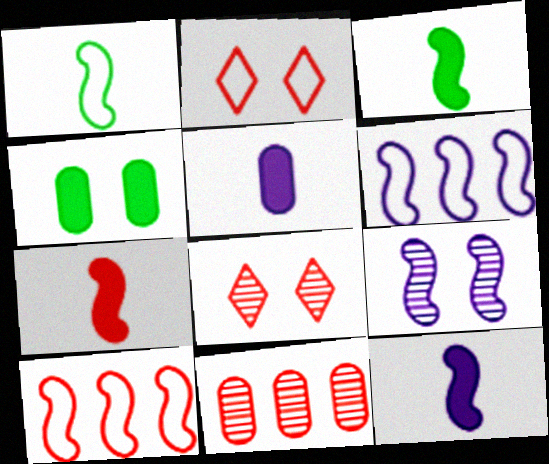[[2, 4, 9], 
[2, 7, 11], 
[3, 7, 12], 
[3, 9, 10], 
[6, 9, 12]]